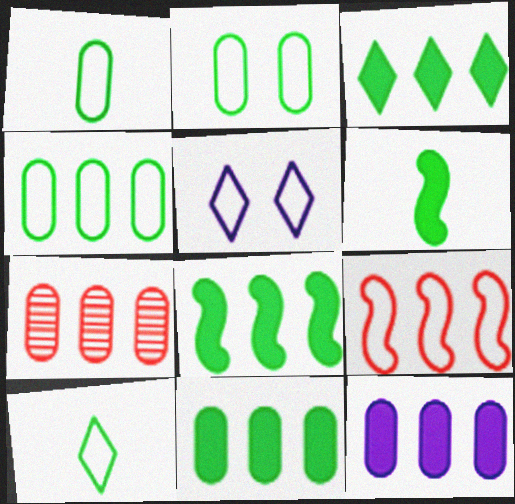[[1, 2, 4], 
[1, 5, 9], 
[3, 8, 11], 
[4, 7, 12], 
[5, 6, 7]]